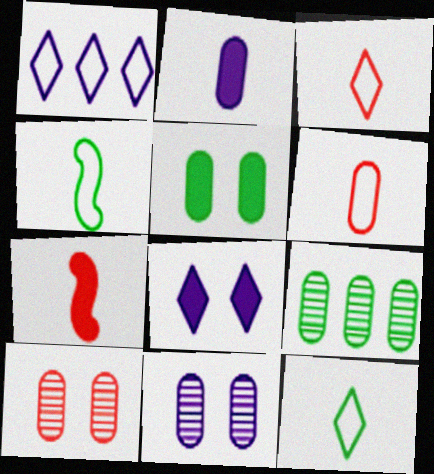[]